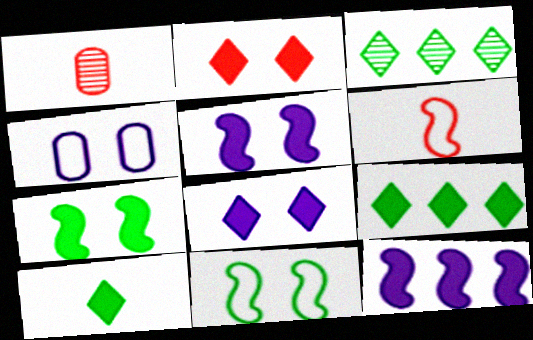[]